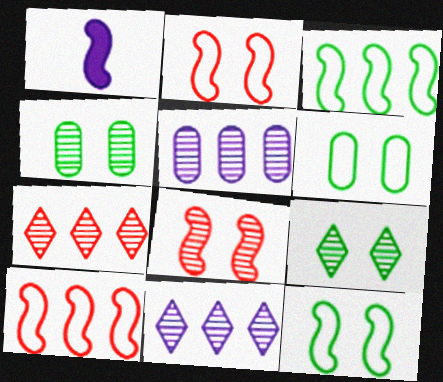[[1, 3, 8], 
[1, 6, 7]]